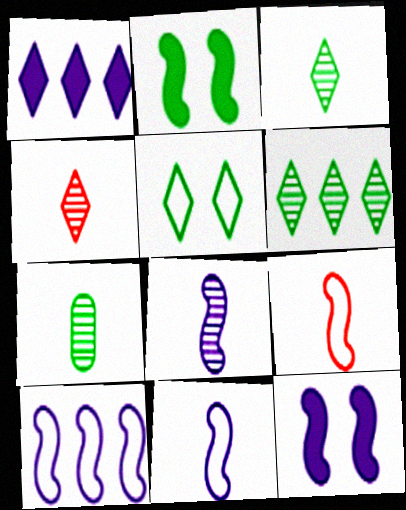[[1, 4, 5], 
[4, 7, 8], 
[8, 10, 12]]